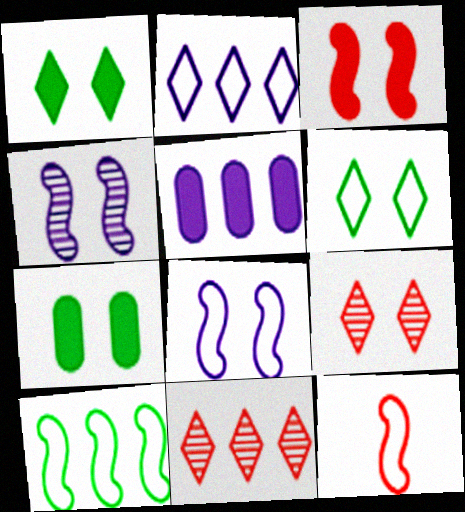[[5, 10, 11], 
[7, 8, 9], 
[8, 10, 12]]